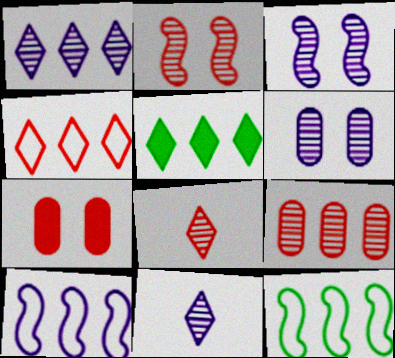[[1, 4, 5], 
[2, 8, 9], 
[5, 9, 10], 
[7, 11, 12]]